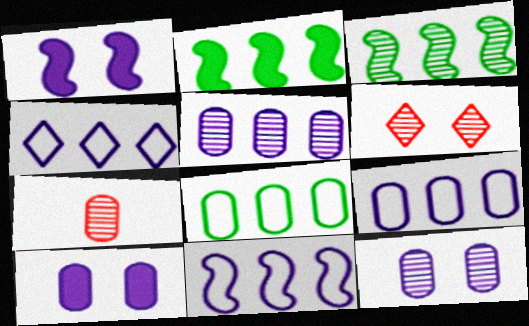[[4, 9, 11], 
[7, 8, 10]]